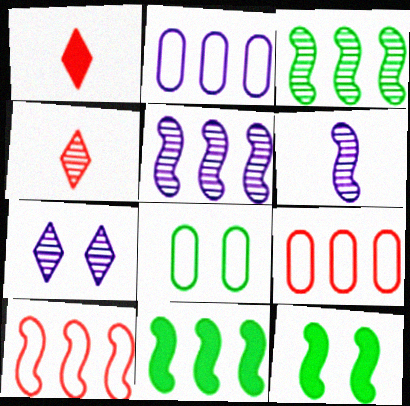[[1, 5, 8], 
[2, 4, 12], 
[5, 10, 11], 
[6, 10, 12]]